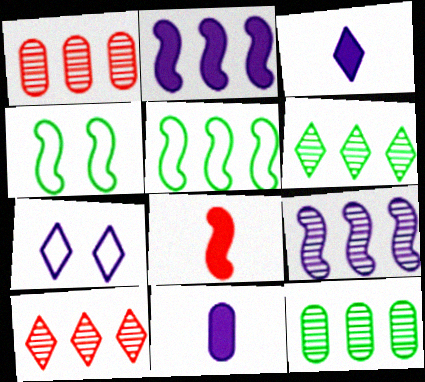[[1, 3, 4], 
[1, 6, 9], 
[4, 8, 9], 
[4, 10, 11], 
[7, 8, 12], 
[7, 9, 11], 
[9, 10, 12]]